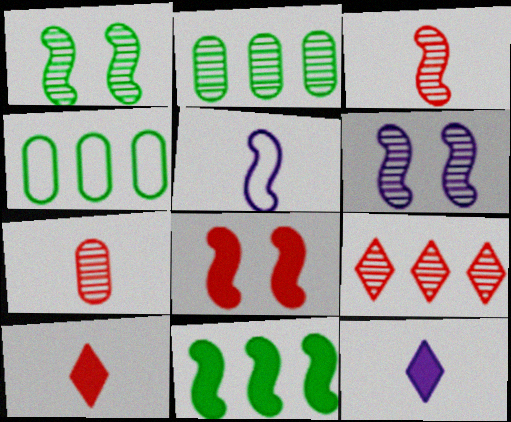[[4, 6, 10]]